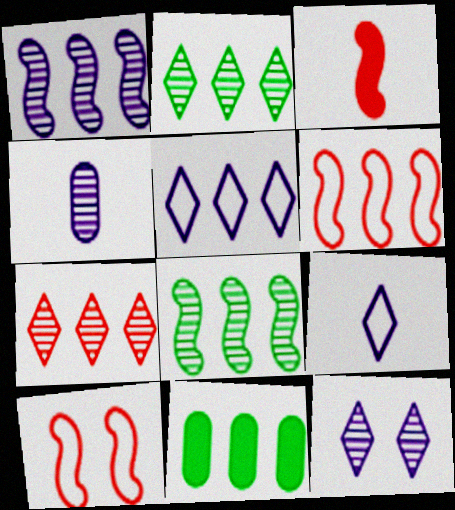[[1, 4, 12]]